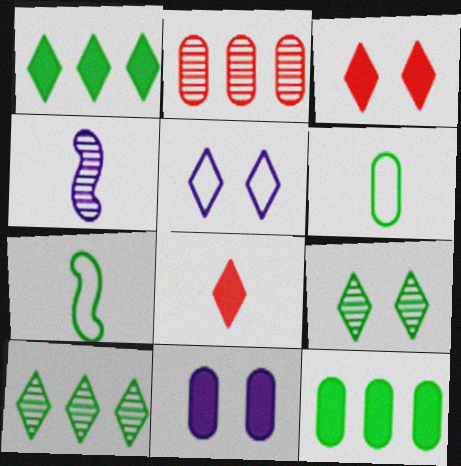[[2, 4, 9], 
[2, 6, 11], 
[3, 5, 9], 
[4, 6, 8], 
[5, 8, 10], 
[7, 9, 12]]